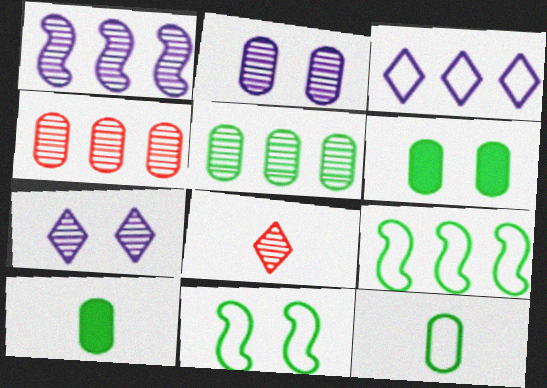[[5, 6, 12]]